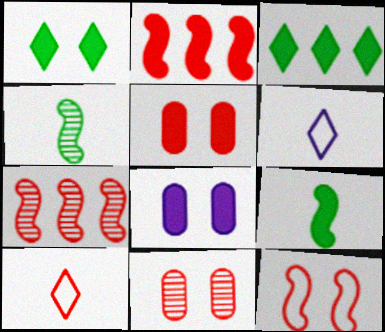[[2, 10, 11], 
[5, 7, 10]]